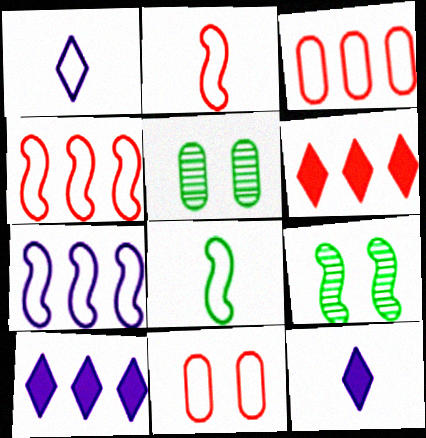[[2, 5, 10], 
[3, 9, 12], 
[4, 5, 12]]